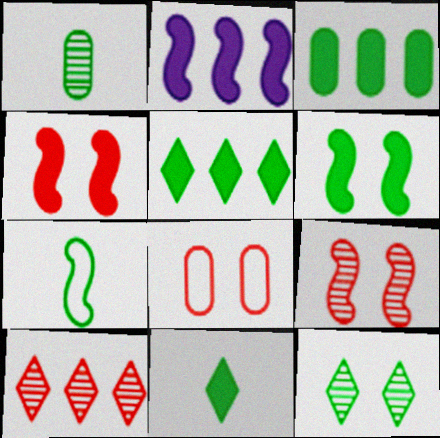[[1, 7, 11], 
[2, 7, 9], 
[3, 6, 11], 
[3, 7, 12]]